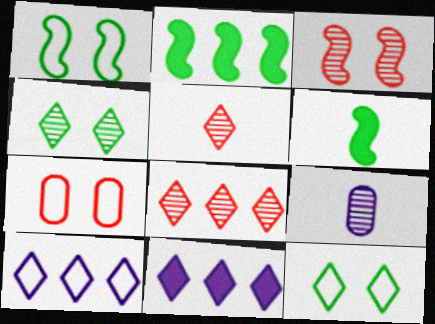[[5, 11, 12]]